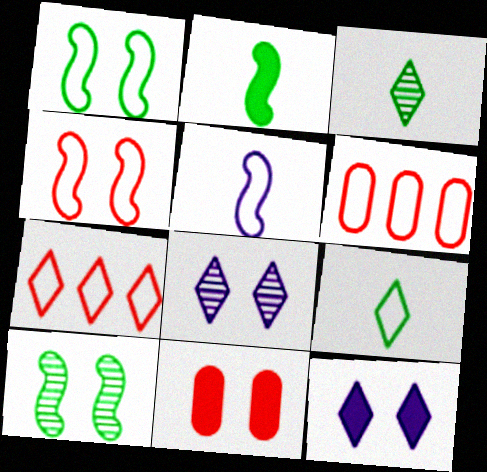[[1, 8, 11], 
[2, 6, 8], 
[3, 7, 12]]